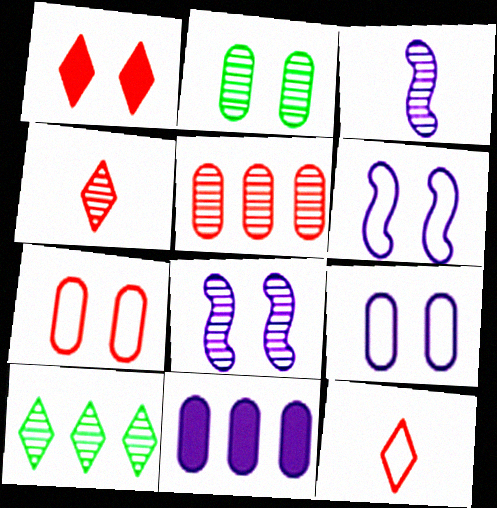[[1, 2, 6]]